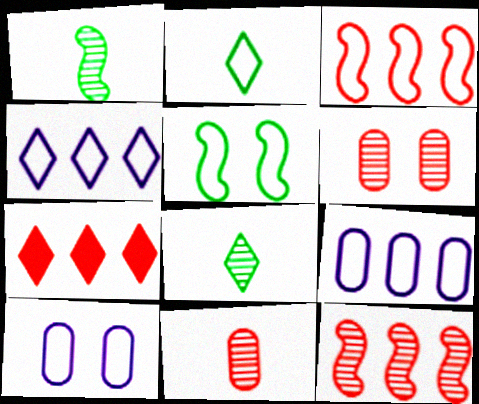[[1, 7, 10], 
[2, 3, 10]]